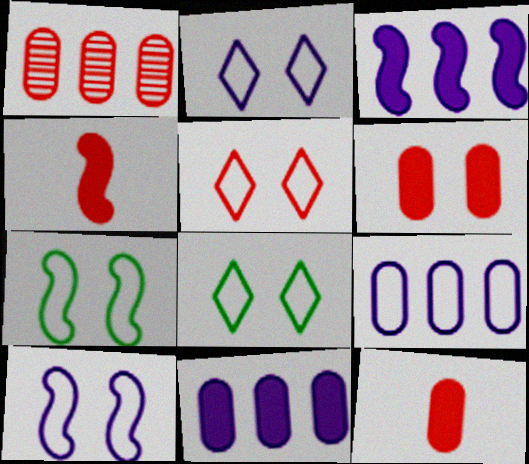[[1, 4, 5], 
[2, 5, 8]]